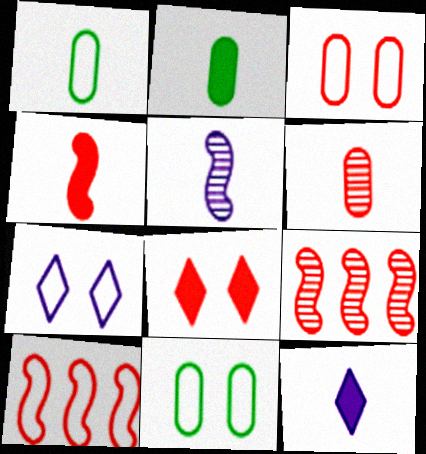[[1, 7, 10], 
[2, 4, 12], 
[2, 7, 9], 
[6, 8, 10], 
[9, 11, 12]]